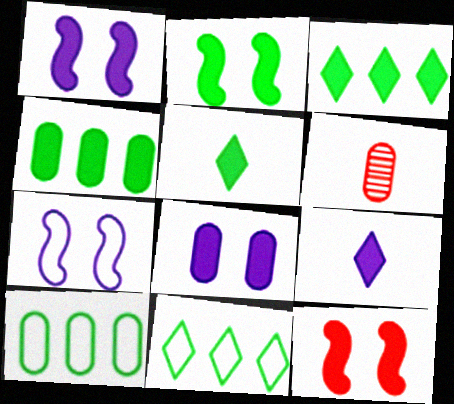[[1, 2, 12], 
[1, 6, 11], 
[2, 4, 5], 
[3, 6, 7], 
[4, 9, 12], 
[6, 8, 10]]